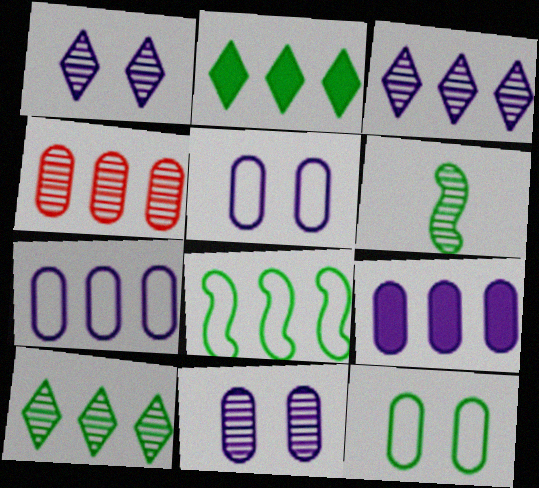[[1, 4, 6], 
[2, 6, 12]]